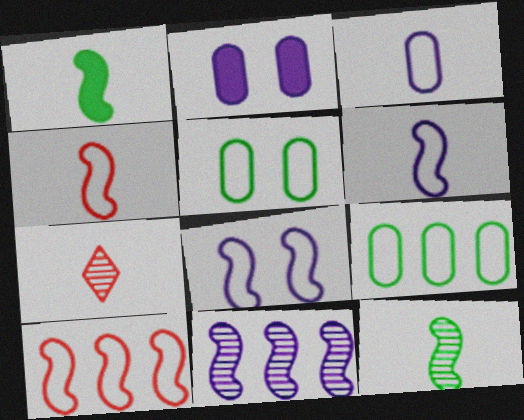[[1, 3, 7]]